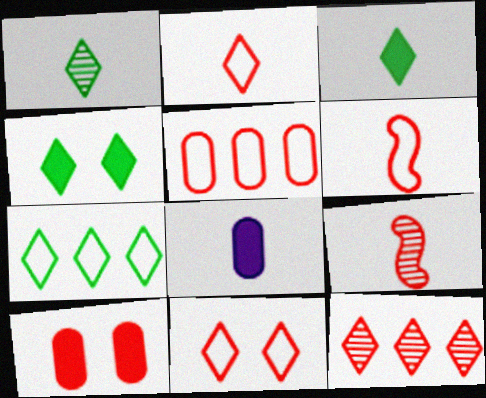[[1, 4, 7], 
[1, 6, 8], 
[5, 6, 11], 
[6, 10, 12]]